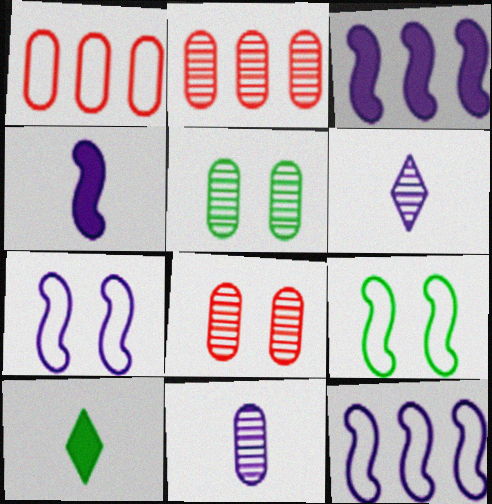[[2, 5, 11], 
[2, 7, 10], 
[8, 10, 12]]